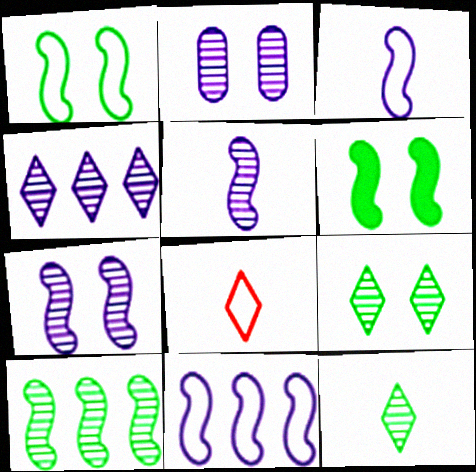[[2, 4, 5]]